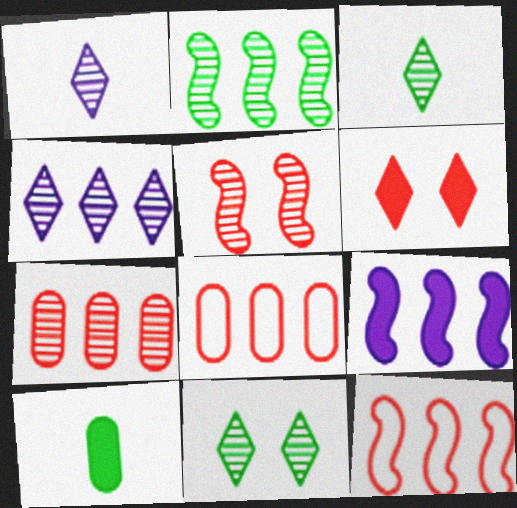[[2, 4, 7], 
[2, 9, 12], 
[6, 9, 10]]